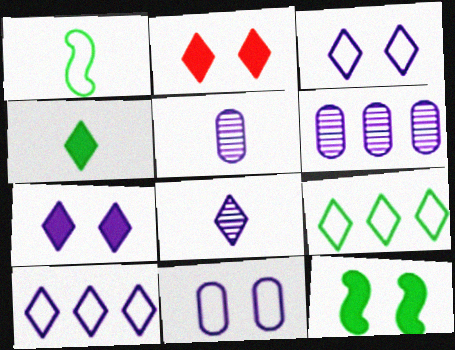[[1, 2, 6], 
[2, 8, 9], 
[7, 8, 10]]